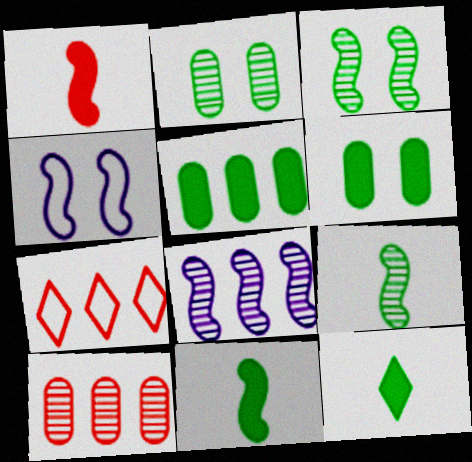[[4, 10, 12], 
[5, 7, 8]]